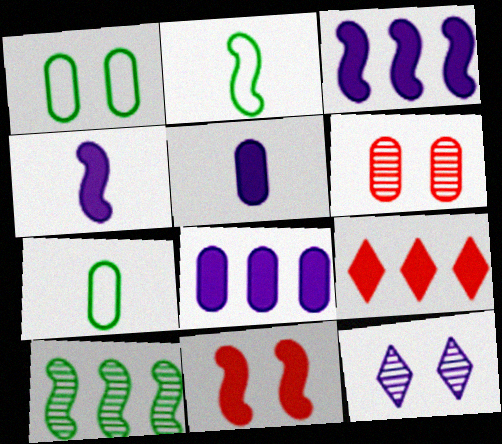[[1, 11, 12], 
[6, 7, 8]]